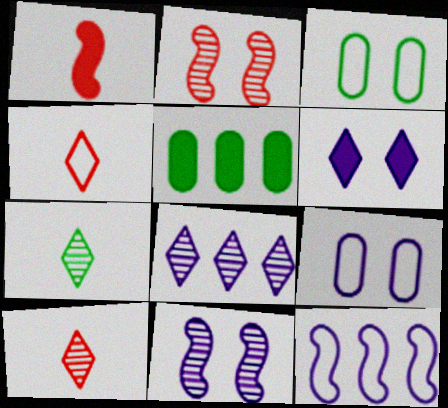[[1, 3, 8], 
[1, 5, 6], 
[2, 3, 6], 
[3, 4, 12], 
[4, 5, 11], 
[6, 9, 11]]